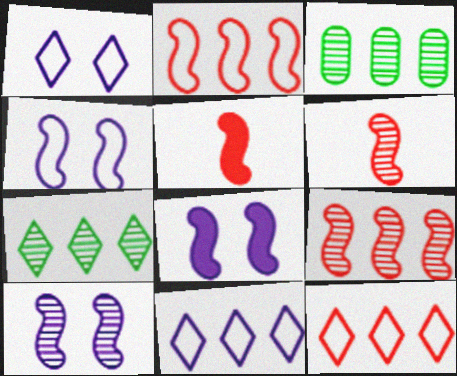[[1, 3, 5], 
[4, 8, 10]]